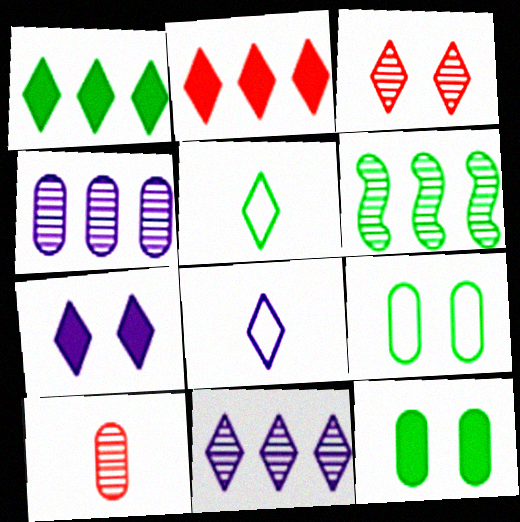[[1, 3, 8], 
[5, 6, 12], 
[7, 8, 11]]